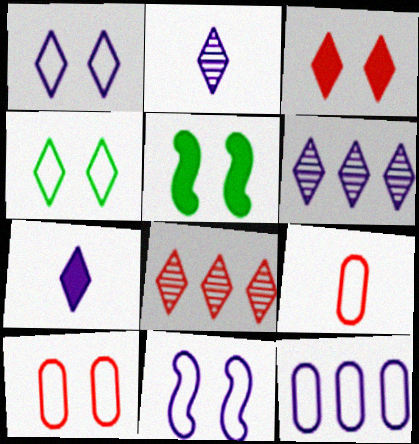[[1, 6, 7], 
[4, 7, 8], 
[4, 10, 11], 
[5, 6, 9]]